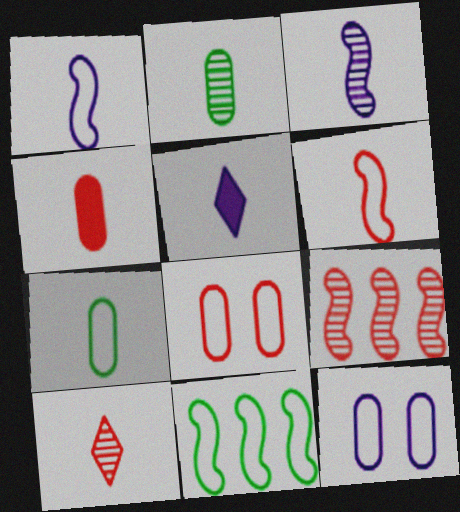[[2, 3, 10], 
[2, 5, 6], 
[4, 6, 10]]